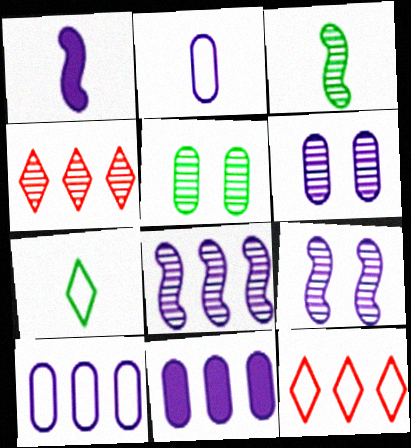[[1, 5, 12], 
[2, 6, 11], 
[3, 4, 6]]